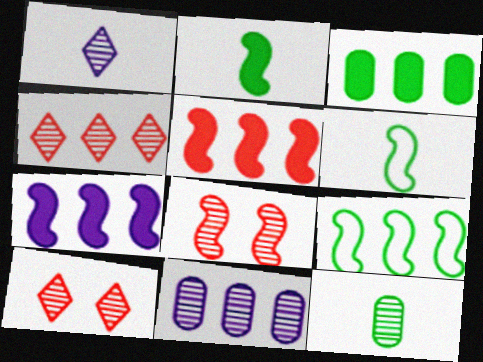[[6, 7, 8]]